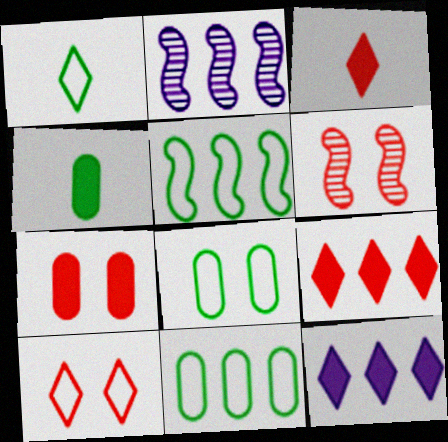[[1, 2, 7], 
[1, 5, 8], 
[2, 3, 8], 
[2, 4, 10], 
[2, 9, 11], 
[6, 7, 10]]